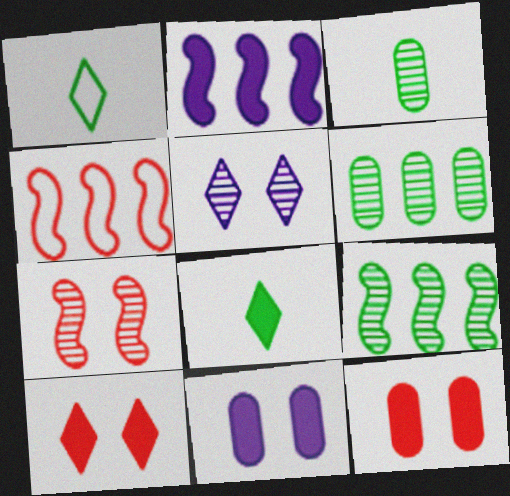[[2, 4, 9], 
[2, 8, 12]]